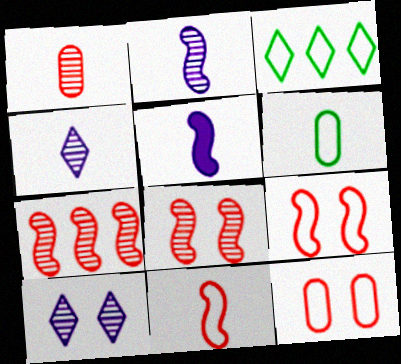[]